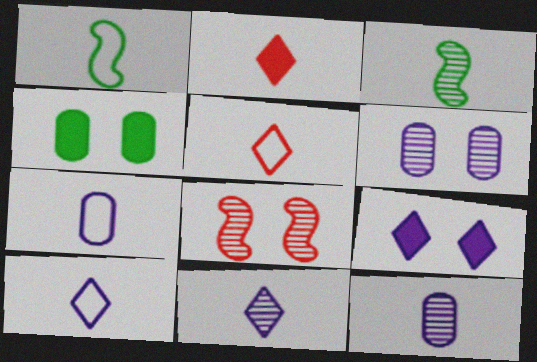[[1, 2, 12], 
[1, 5, 7], 
[2, 3, 7]]